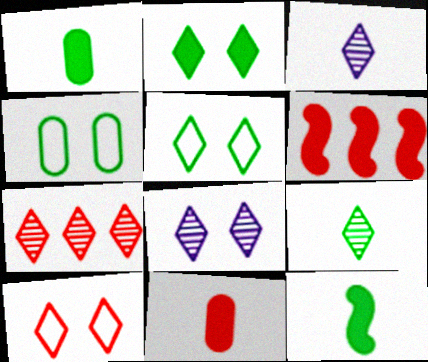[[2, 8, 10], 
[3, 4, 6], 
[7, 8, 9]]